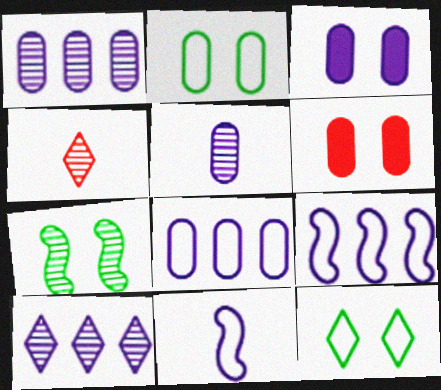[[1, 4, 7], 
[3, 5, 8], 
[3, 10, 11]]